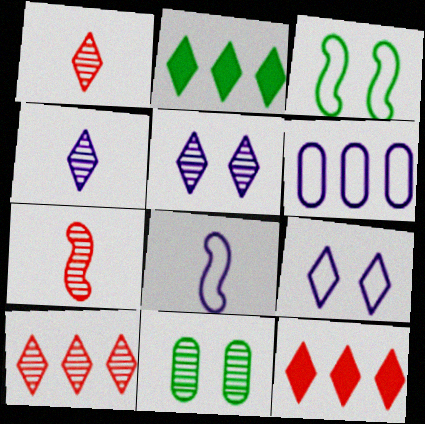[[1, 2, 9], 
[6, 8, 9], 
[8, 11, 12]]